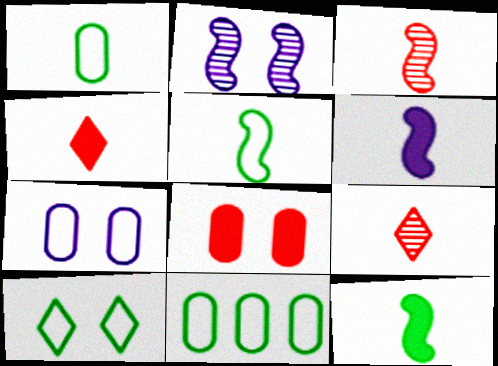[[1, 6, 9], 
[2, 4, 11], 
[2, 8, 10], 
[3, 5, 6], 
[5, 10, 11]]